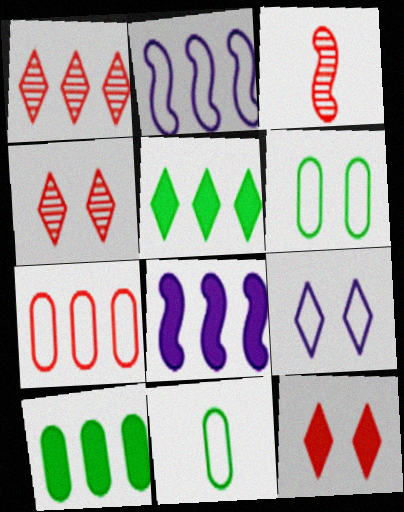[[1, 2, 10], 
[3, 7, 12], 
[3, 9, 10], 
[4, 8, 11]]